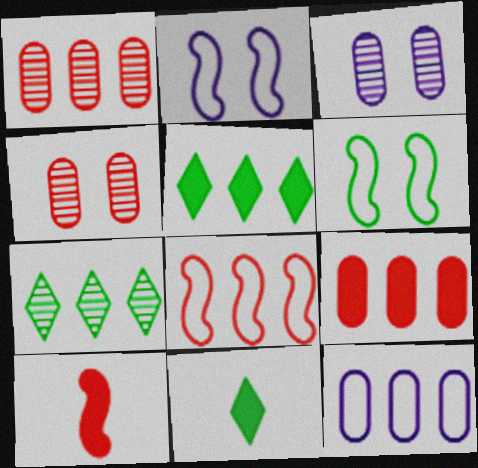[[1, 2, 11], 
[3, 8, 11]]